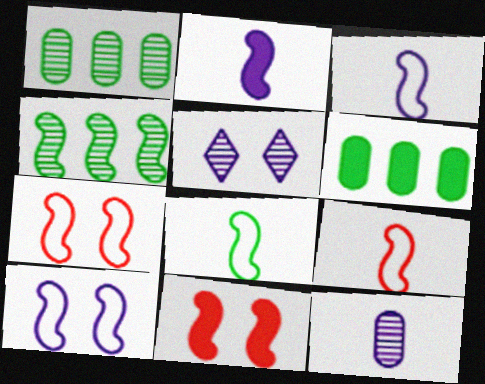[[2, 4, 7], 
[3, 4, 11], 
[3, 8, 9], 
[5, 6, 9]]